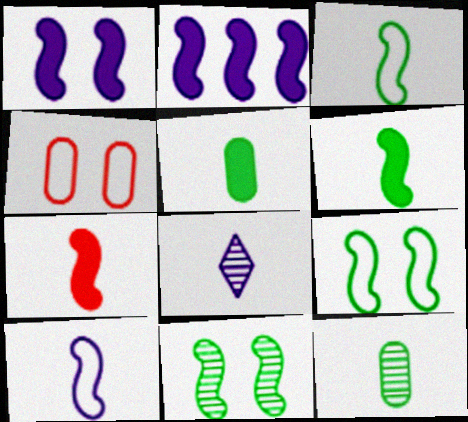[]